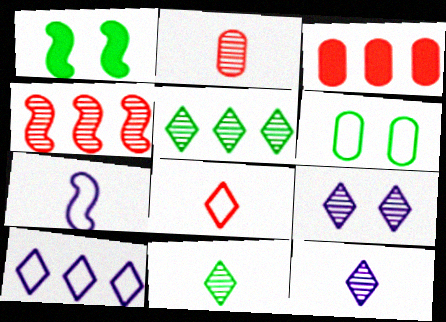[[1, 2, 10], 
[1, 4, 7]]